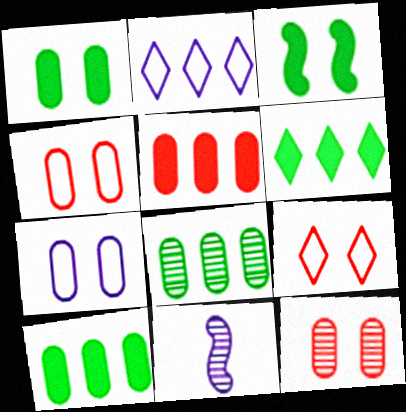[[1, 7, 12], 
[4, 6, 11], 
[9, 10, 11]]